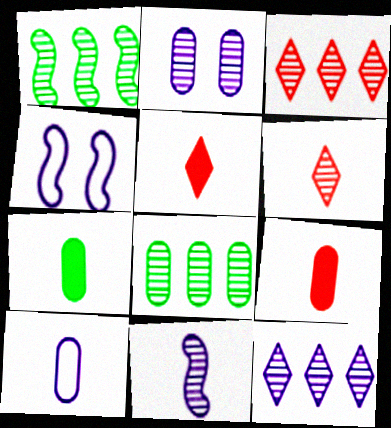[[1, 2, 6], 
[2, 11, 12], 
[3, 4, 7], 
[4, 5, 8]]